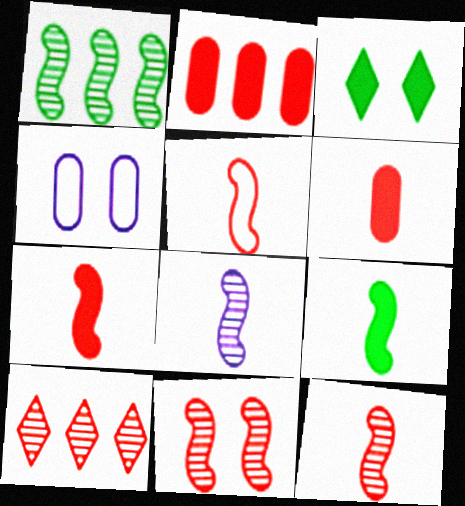[[1, 8, 11], 
[3, 4, 11], 
[4, 9, 10], 
[5, 7, 12], 
[5, 8, 9]]